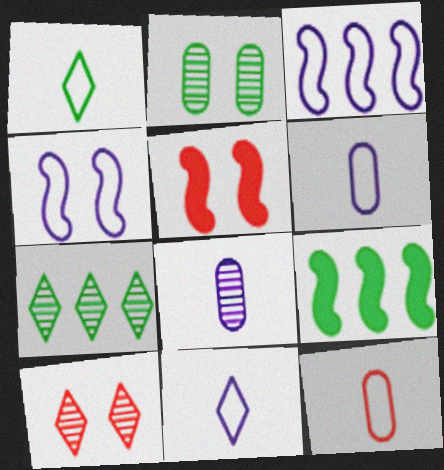[[1, 2, 9], 
[5, 6, 7], 
[6, 9, 10]]